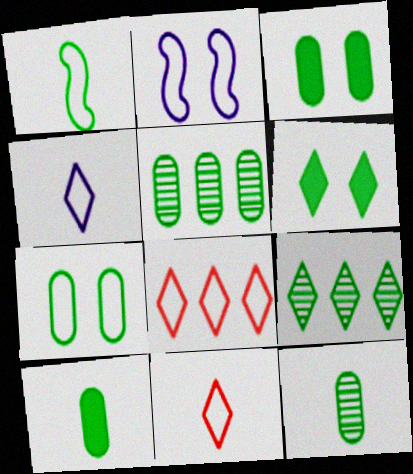[[1, 3, 9], 
[1, 5, 6], 
[5, 7, 10]]